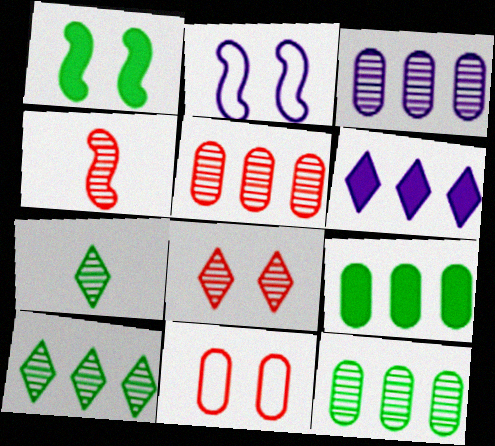[[3, 5, 12], 
[4, 5, 8]]